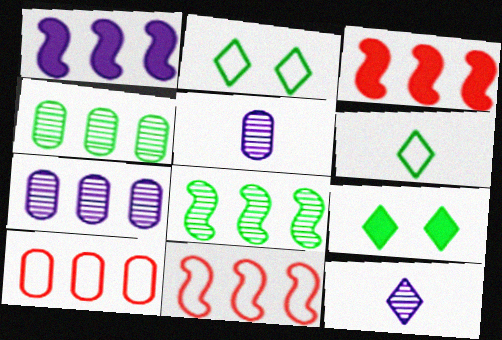[[1, 8, 11], 
[2, 3, 5], 
[5, 9, 11]]